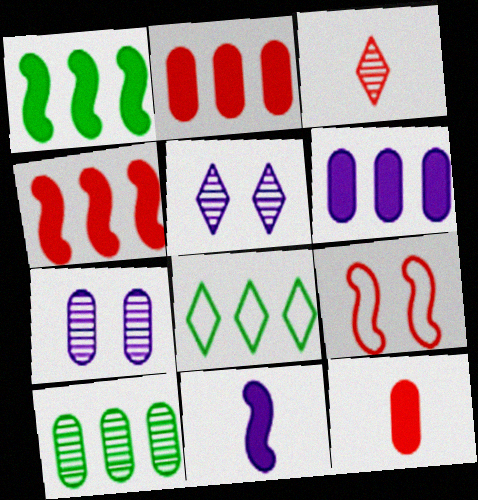[[1, 8, 10], 
[2, 3, 9]]